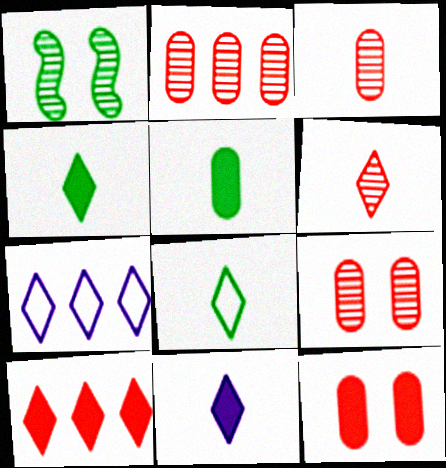[[2, 3, 9], 
[6, 8, 11]]